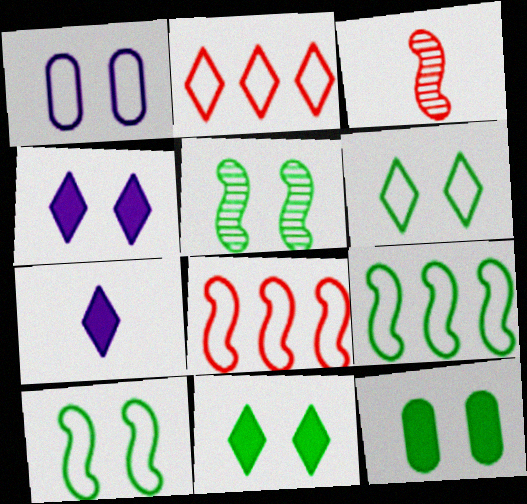[[5, 6, 12]]